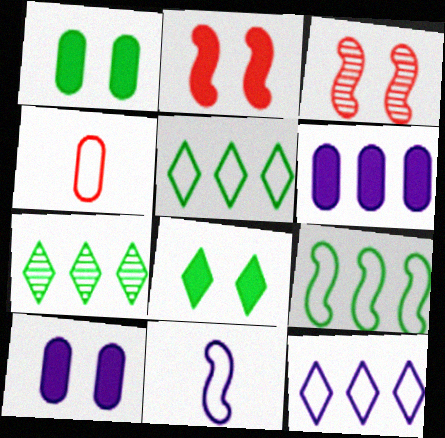[[2, 8, 10]]